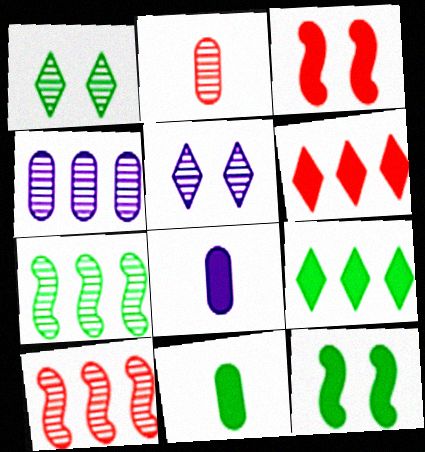[[2, 5, 7], 
[3, 8, 9], 
[6, 8, 12], 
[9, 11, 12]]